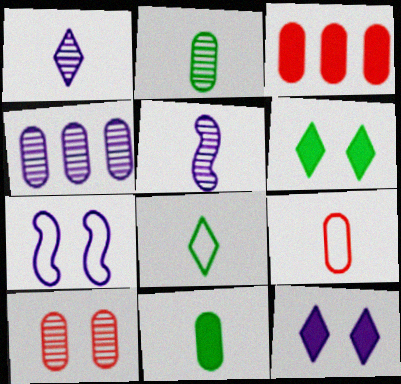[[2, 4, 10], 
[3, 9, 10], 
[6, 7, 10]]